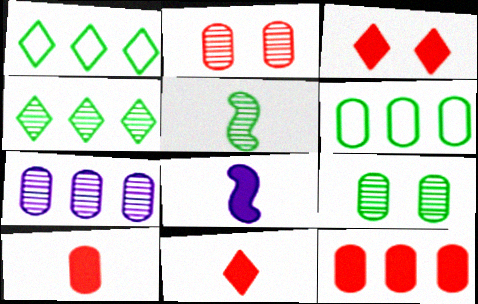[[1, 2, 8], 
[4, 5, 9], 
[6, 7, 12]]